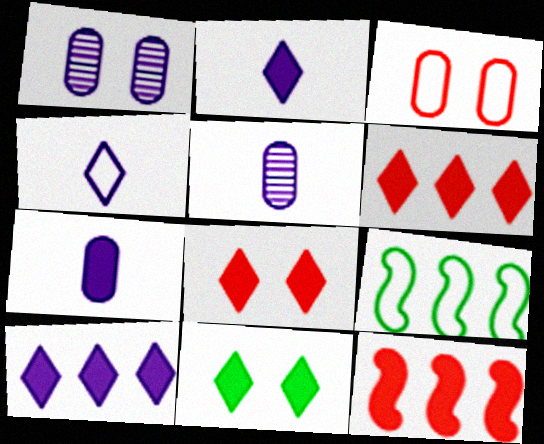[[2, 6, 11], 
[3, 4, 9], 
[5, 8, 9], 
[7, 11, 12]]